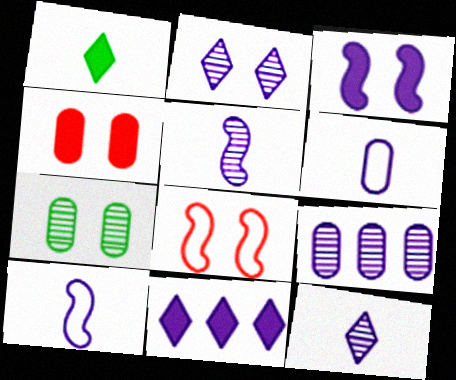[[1, 8, 9], 
[2, 5, 9]]